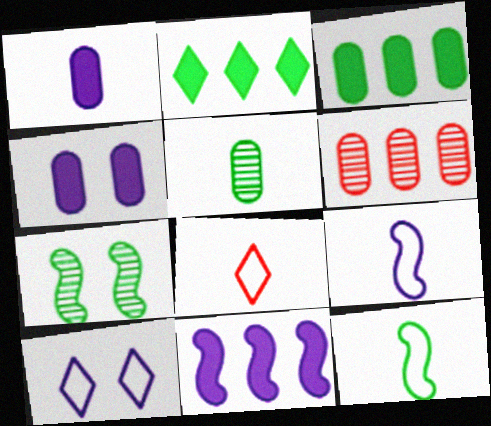[]